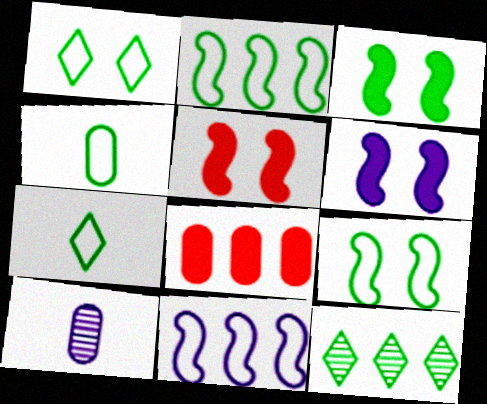[[1, 2, 4], 
[3, 4, 12], 
[3, 5, 6], 
[8, 11, 12]]